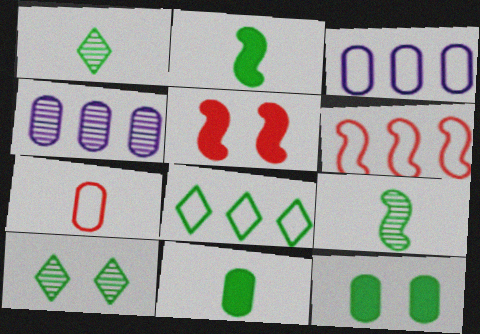[[1, 3, 5], 
[3, 6, 8], 
[4, 7, 12], 
[8, 9, 12]]